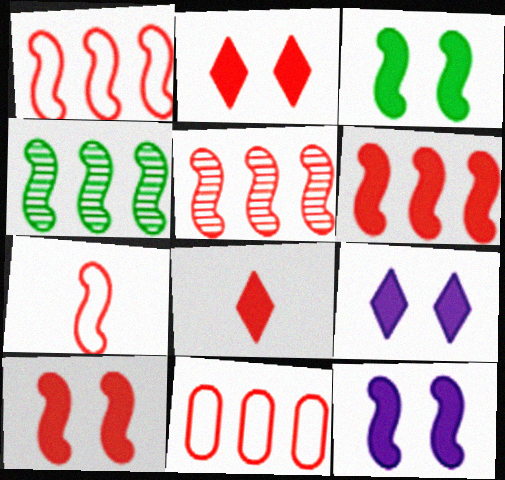[[1, 5, 6], 
[3, 10, 12], 
[4, 7, 12], 
[5, 7, 10]]